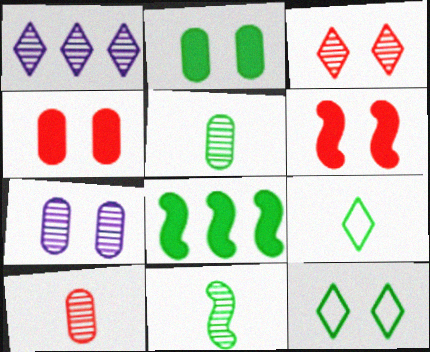[[5, 8, 12], 
[6, 7, 12]]